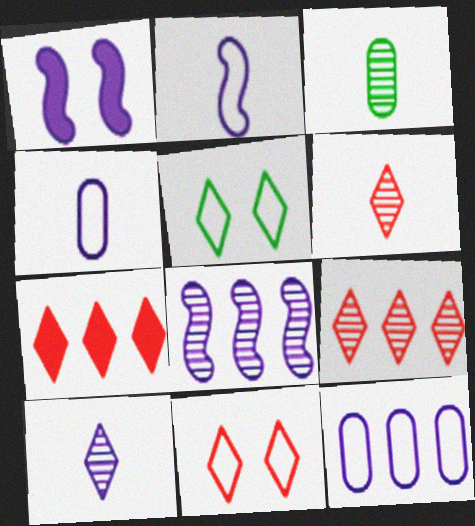[[1, 2, 8], 
[1, 10, 12], 
[5, 7, 10], 
[6, 7, 11]]